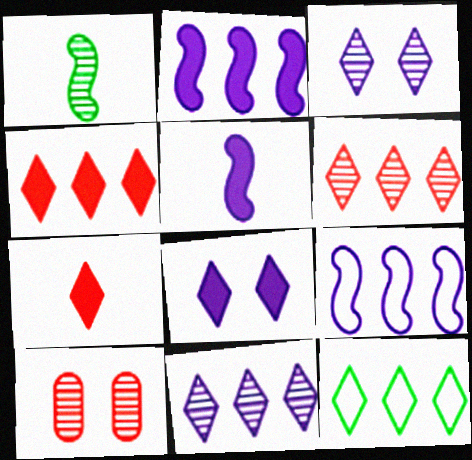[[1, 10, 11], 
[3, 7, 12], 
[4, 11, 12], 
[5, 10, 12]]